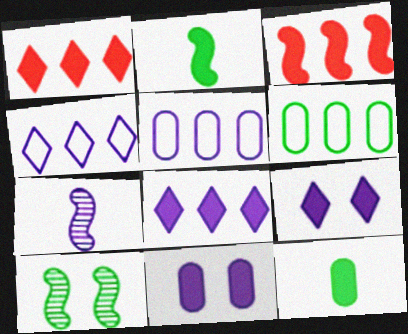[[1, 2, 11], 
[3, 9, 12], 
[4, 7, 11], 
[5, 7, 9]]